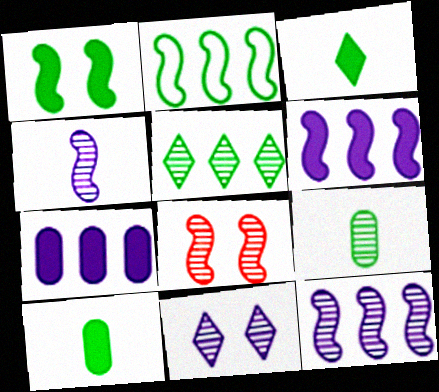[]